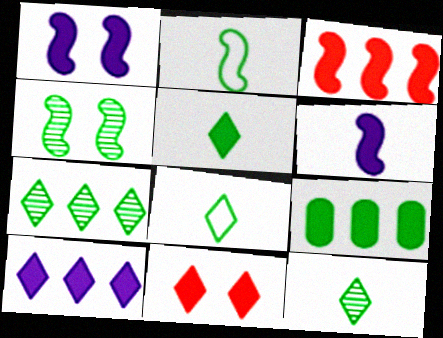[[3, 9, 10], 
[4, 8, 9], 
[5, 8, 12], 
[5, 10, 11], 
[6, 9, 11]]